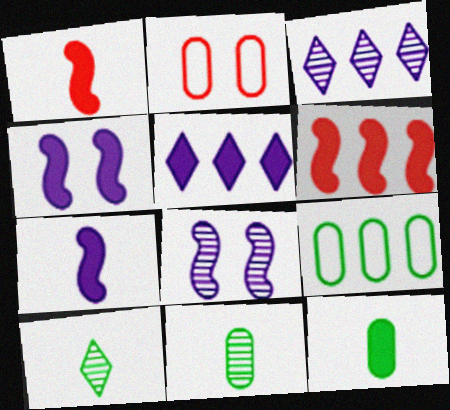[[3, 6, 9]]